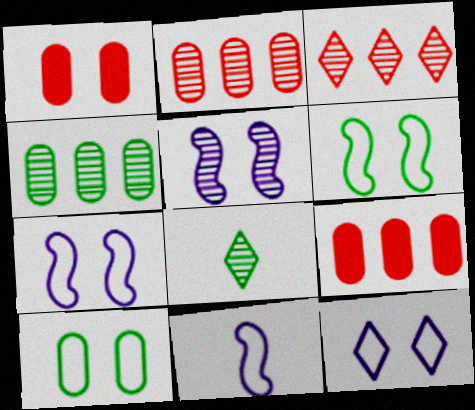[[2, 5, 8], 
[7, 8, 9]]